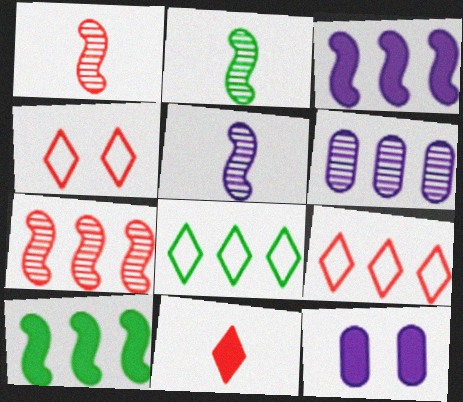[[1, 2, 5], 
[1, 8, 12], 
[2, 9, 12], 
[6, 9, 10], 
[10, 11, 12]]